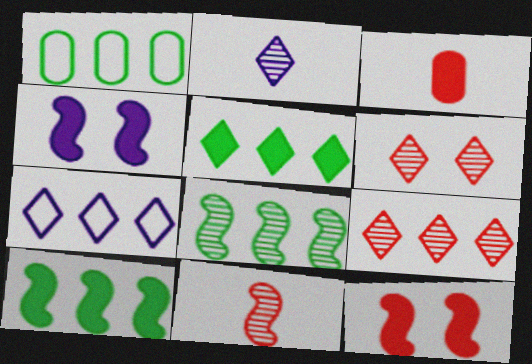[[1, 2, 12], 
[1, 5, 8], 
[3, 4, 5], 
[5, 7, 9]]